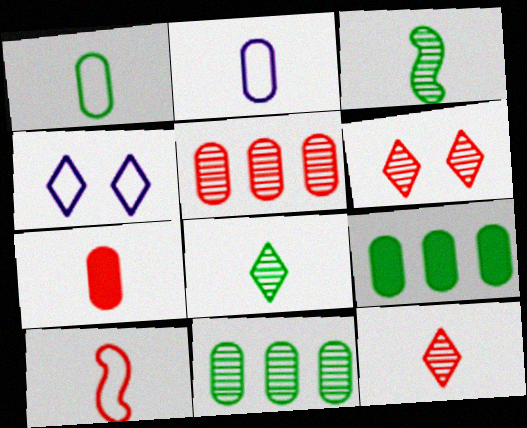[[7, 10, 12]]